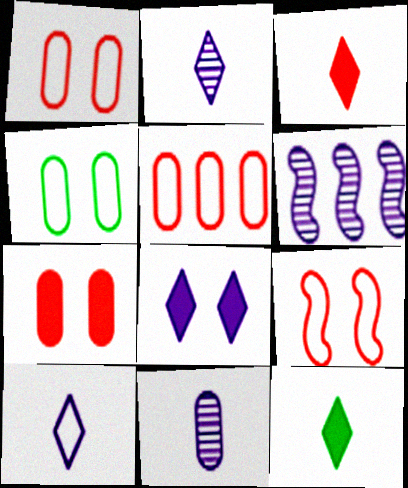[[1, 6, 12], 
[3, 4, 6]]